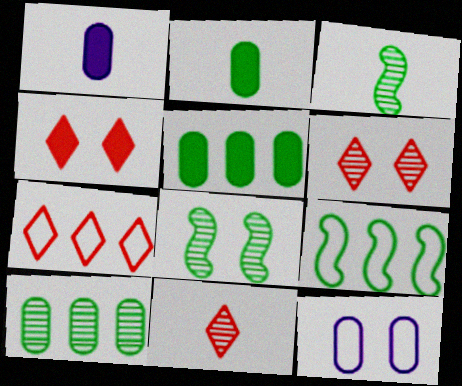[[1, 6, 9], 
[1, 7, 8], 
[4, 7, 11], 
[4, 8, 12]]